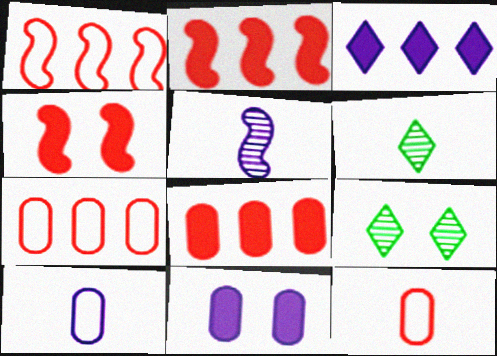[[1, 6, 11], 
[2, 9, 10]]